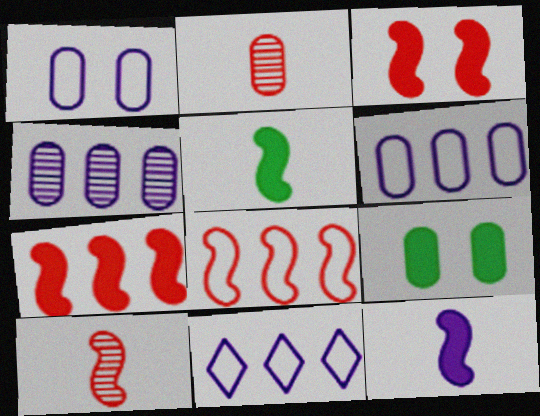[[2, 6, 9], 
[3, 8, 10], 
[9, 10, 11]]